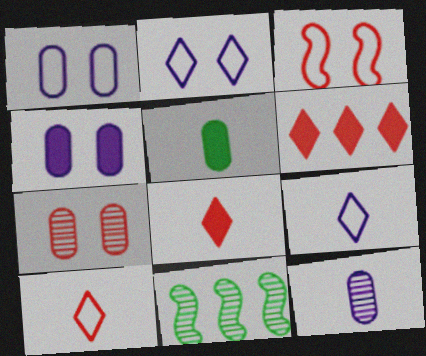[[1, 8, 11], 
[4, 10, 11]]